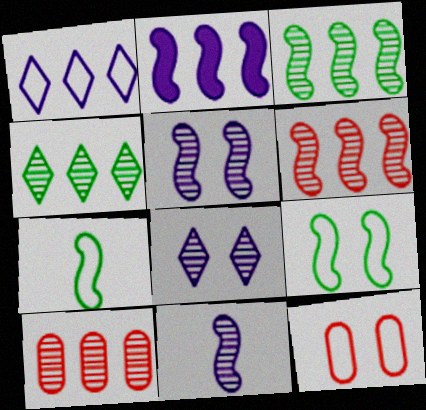[[1, 7, 12]]